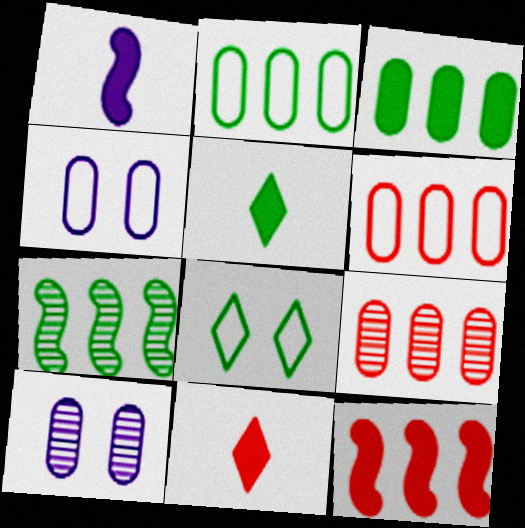[[1, 8, 9], 
[4, 7, 11]]